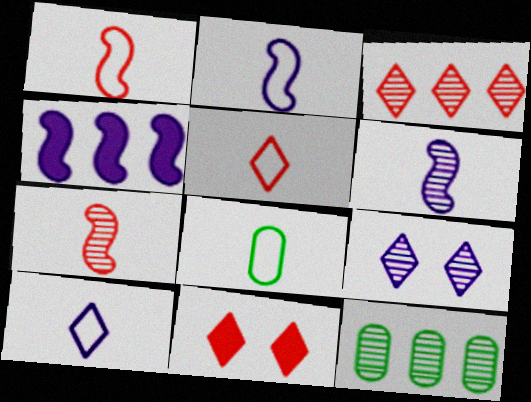[[1, 8, 10], 
[2, 5, 8], 
[2, 11, 12], 
[3, 5, 11], 
[7, 9, 12]]